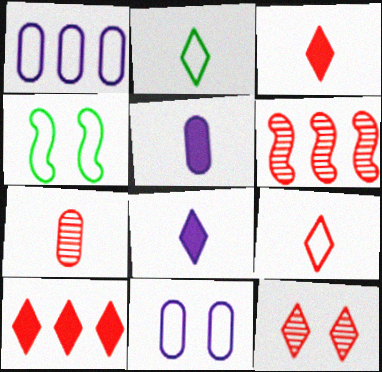[[1, 4, 9], 
[6, 7, 12], 
[9, 10, 12]]